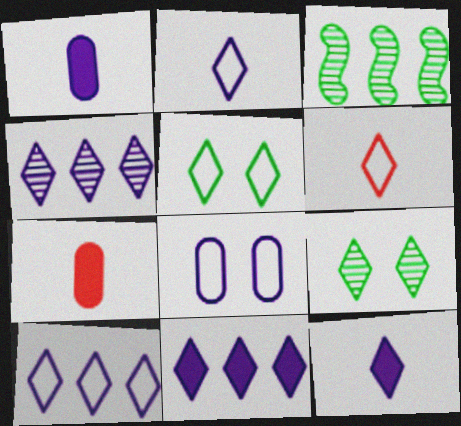[[4, 10, 11], 
[5, 6, 10], 
[6, 9, 11]]